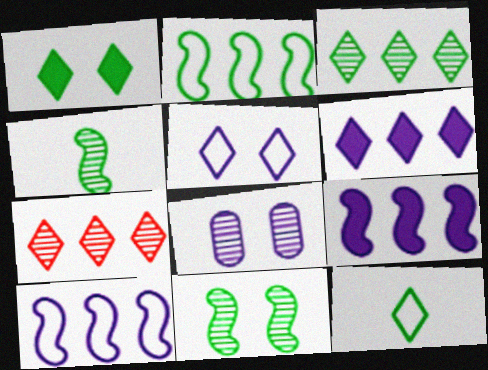[[1, 3, 12], 
[4, 7, 8]]